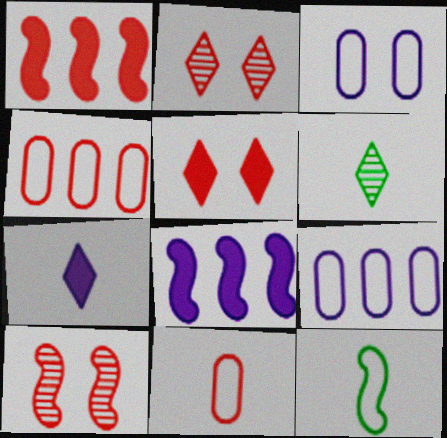[[1, 2, 11], 
[1, 3, 6], 
[8, 10, 12]]